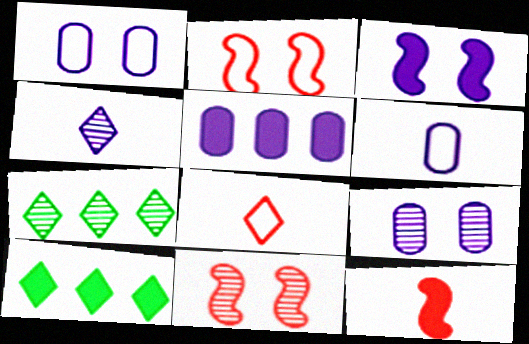[[1, 7, 12], 
[5, 6, 9], 
[6, 10, 11]]